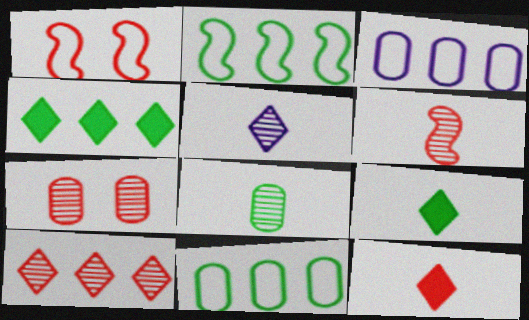[[5, 6, 8], 
[6, 7, 10]]